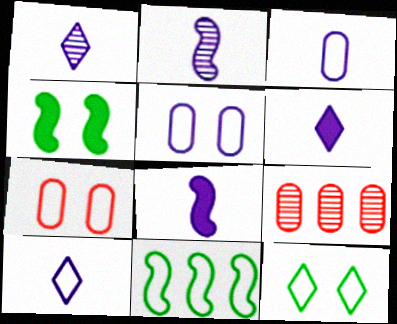[[1, 3, 8], 
[1, 6, 10], 
[2, 3, 6], 
[4, 9, 10], 
[7, 10, 11], 
[8, 9, 12]]